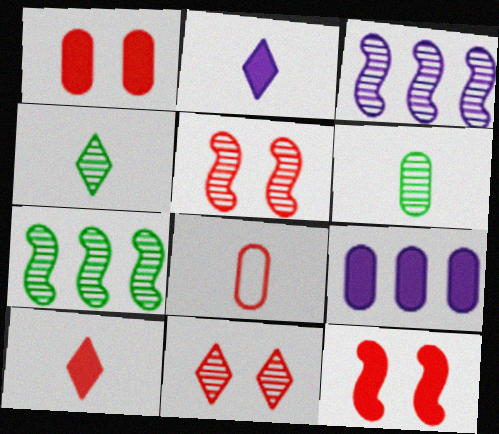[[3, 6, 11]]